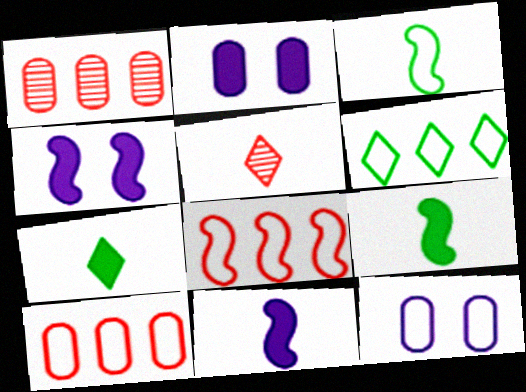[]